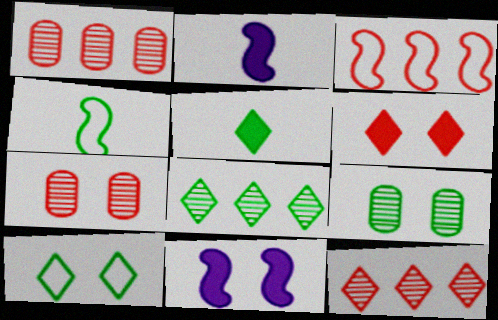[[1, 2, 10], 
[5, 8, 10], 
[7, 10, 11]]